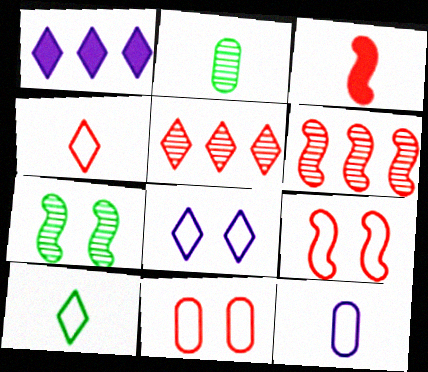[[1, 2, 9], 
[3, 5, 11], 
[3, 6, 9]]